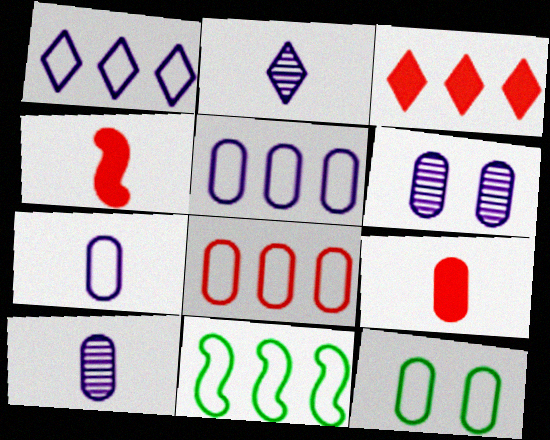[[1, 8, 11], 
[7, 8, 12]]